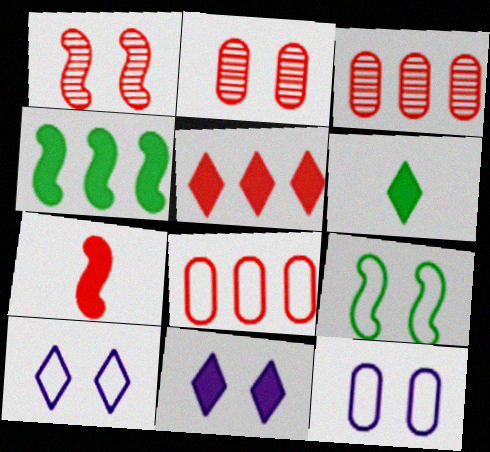[[2, 9, 11], 
[5, 6, 11]]